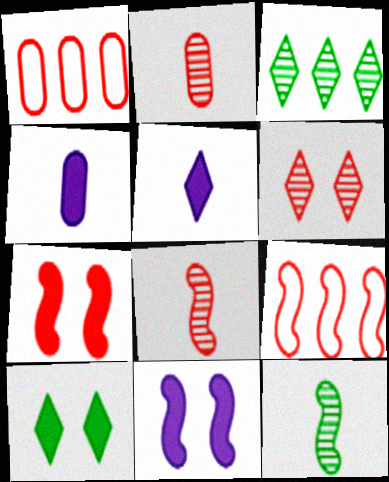[[7, 8, 9], 
[9, 11, 12]]